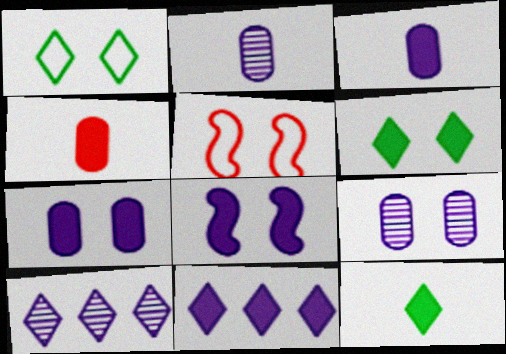[[3, 8, 11], 
[5, 6, 9]]